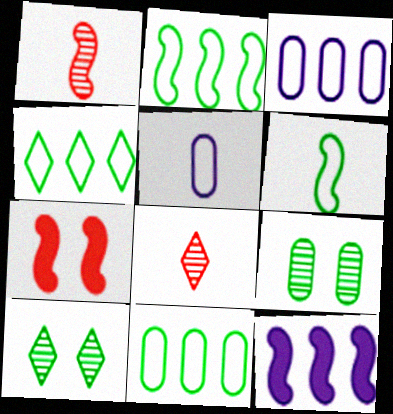[[2, 4, 11]]